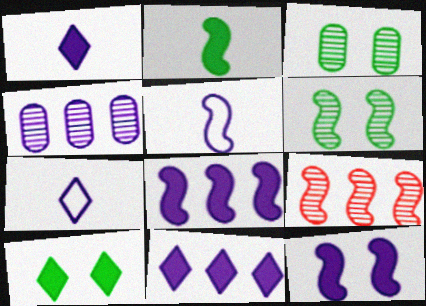[[4, 7, 12]]